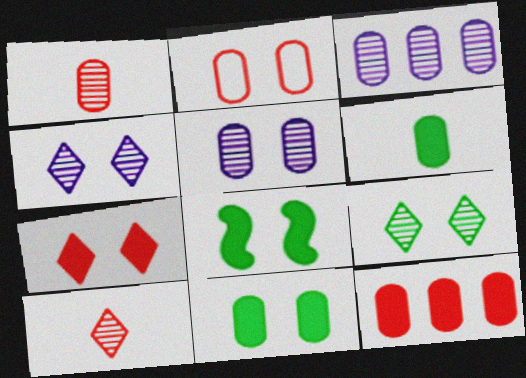[[1, 2, 12], 
[2, 3, 6], 
[2, 4, 8], 
[2, 5, 11]]